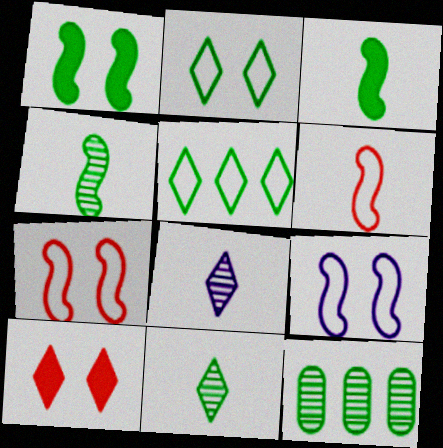[[2, 3, 12], 
[5, 8, 10]]